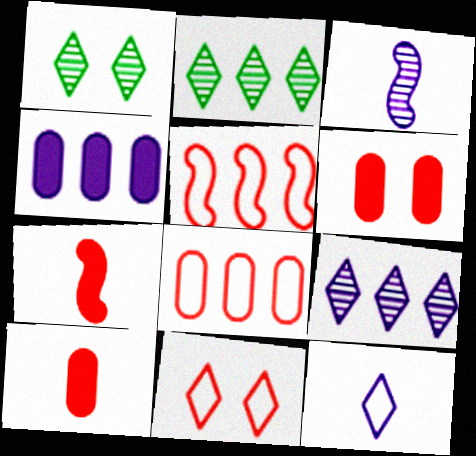[[2, 4, 5]]